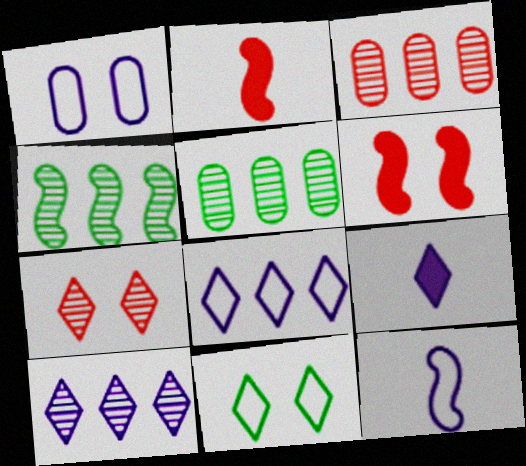[[1, 8, 12], 
[3, 4, 10], 
[4, 6, 12]]